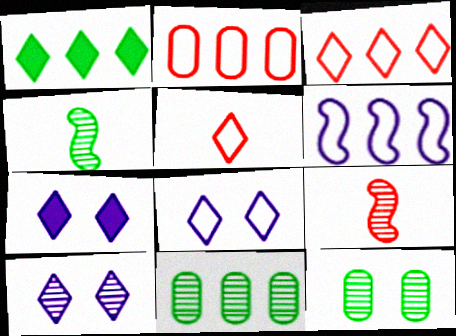[[1, 5, 10], 
[2, 4, 7], 
[7, 8, 10], 
[9, 10, 11]]